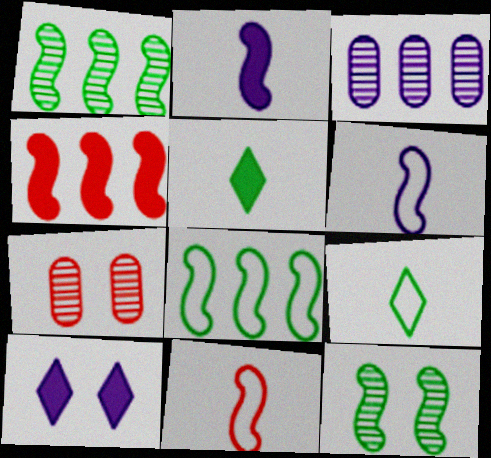[[3, 6, 10], 
[4, 6, 12]]